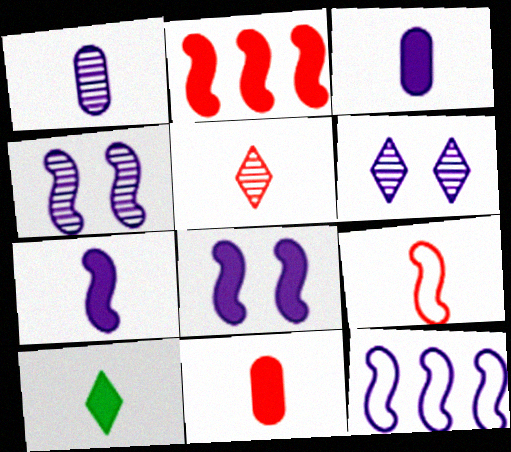[[1, 9, 10], 
[3, 6, 12], 
[4, 7, 12], 
[5, 9, 11], 
[7, 10, 11]]